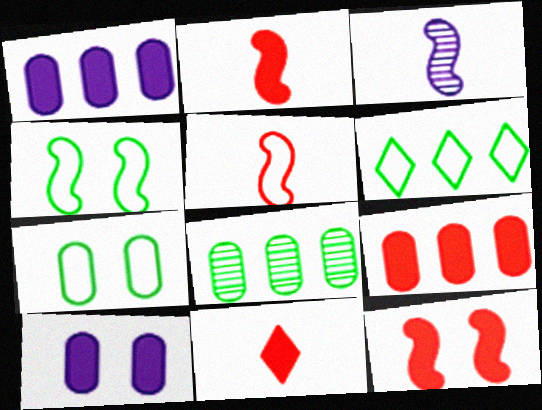[[9, 11, 12]]